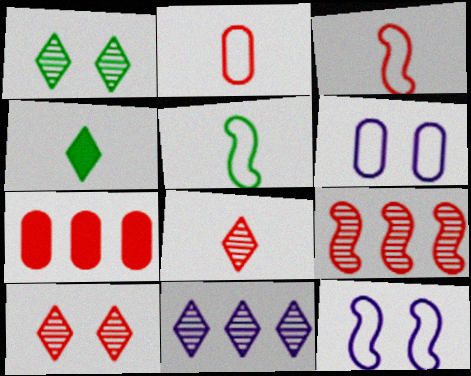[[1, 8, 11], 
[3, 7, 10], 
[4, 6, 9]]